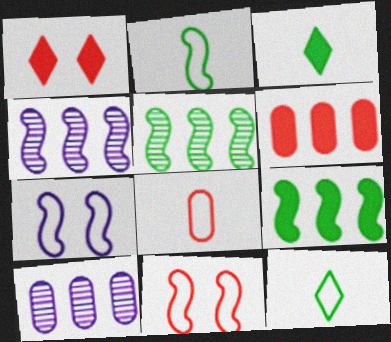[[1, 2, 10], 
[3, 10, 11]]